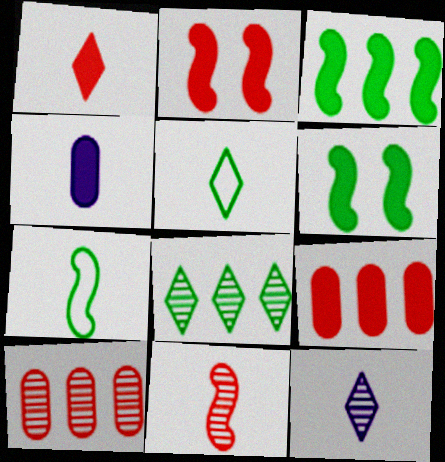[[1, 2, 9], 
[1, 5, 12], 
[4, 5, 11]]